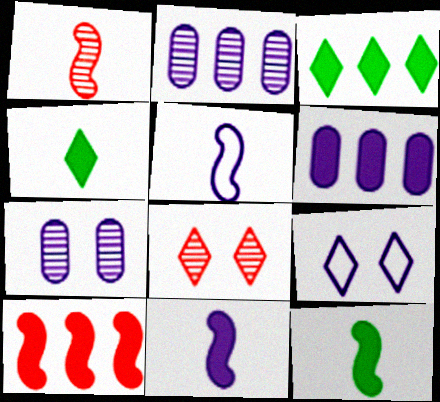[[1, 5, 12], 
[2, 9, 11], 
[3, 6, 10]]